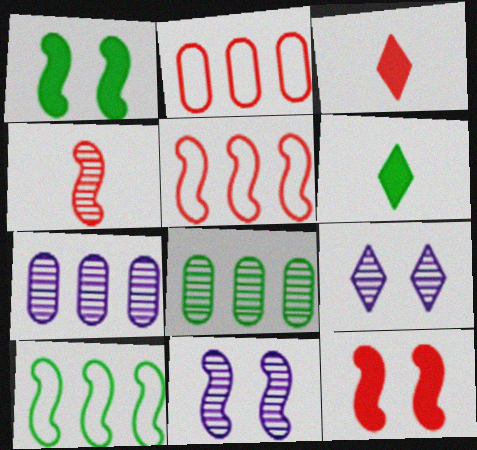[[2, 6, 11], 
[4, 5, 12], 
[4, 8, 9]]